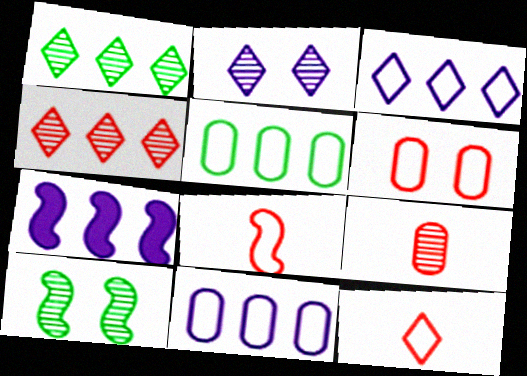[[4, 5, 7], 
[7, 8, 10]]